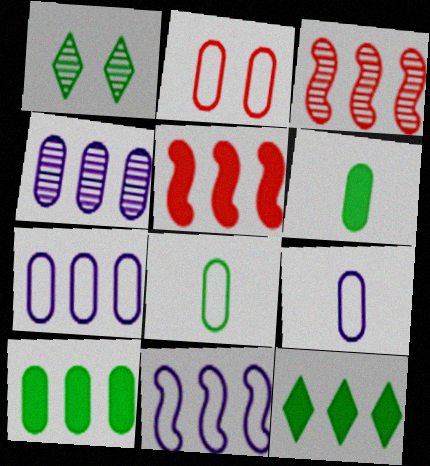[[1, 5, 9], 
[2, 4, 6], 
[2, 7, 8], 
[3, 7, 12]]